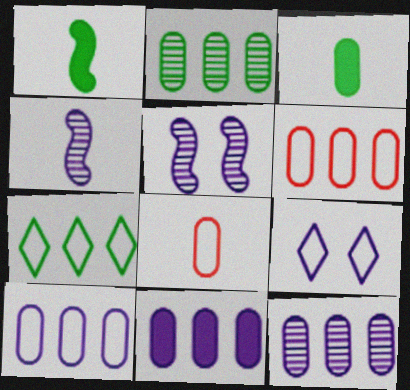[[2, 6, 11], 
[4, 9, 11], 
[10, 11, 12]]